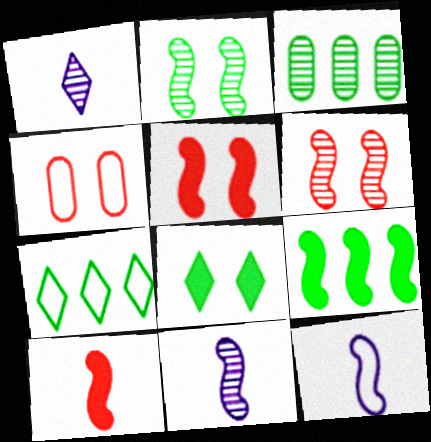[[1, 3, 6], 
[1, 4, 9], 
[3, 7, 9], 
[4, 7, 12], 
[6, 9, 12]]